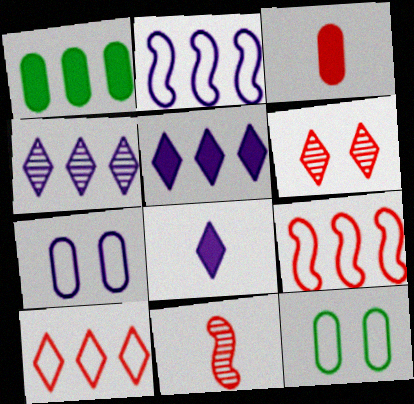[[1, 4, 9], 
[3, 6, 9], 
[5, 11, 12]]